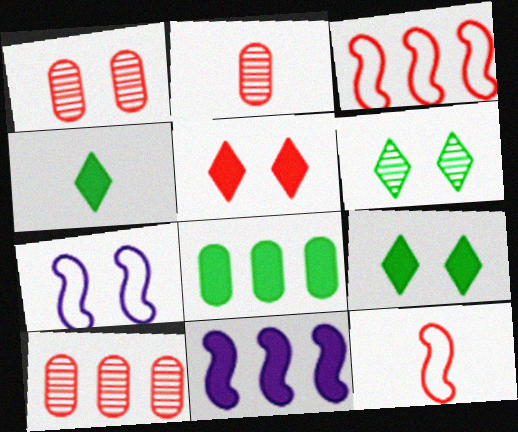[[1, 2, 10], 
[1, 7, 9], 
[2, 3, 5], 
[4, 7, 10], 
[5, 10, 12]]